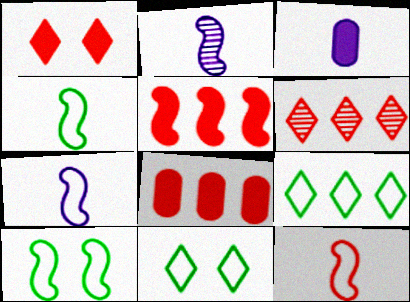[[2, 5, 10], 
[2, 8, 11], 
[3, 6, 10], 
[4, 7, 12]]